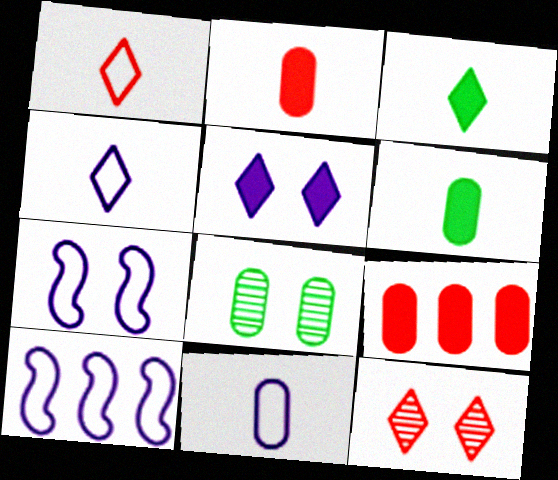[[6, 10, 12], 
[8, 9, 11]]